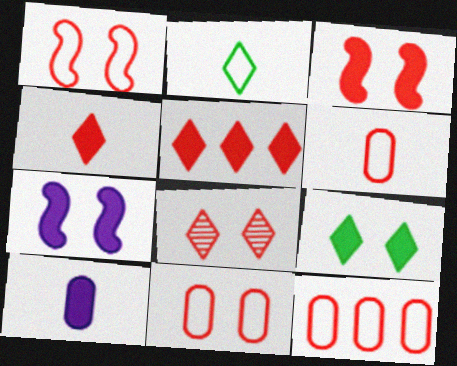[[3, 8, 11], 
[6, 11, 12]]